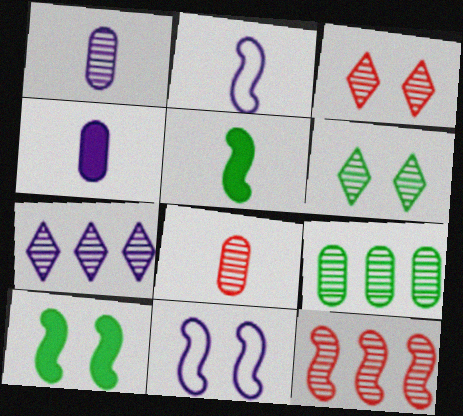[[1, 6, 12], 
[2, 10, 12], 
[3, 8, 12], 
[4, 7, 11], 
[5, 11, 12], 
[7, 9, 12]]